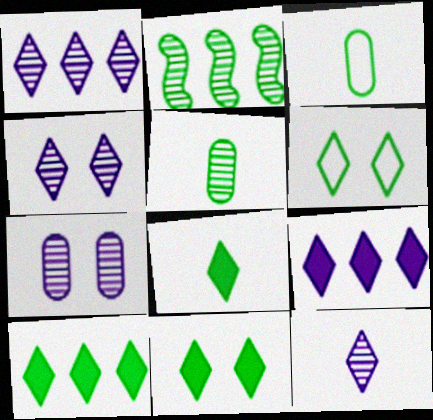[[1, 4, 12], 
[2, 3, 11], 
[8, 10, 11]]